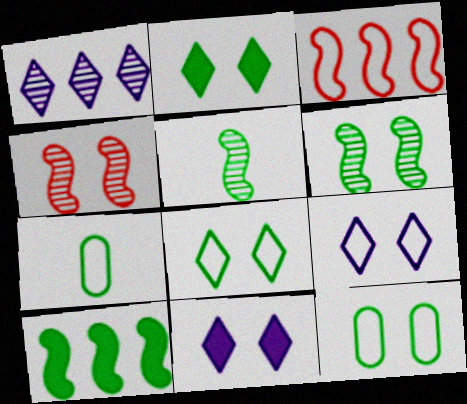[[2, 6, 12], 
[3, 7, 9], 
[4, 11, 12]]